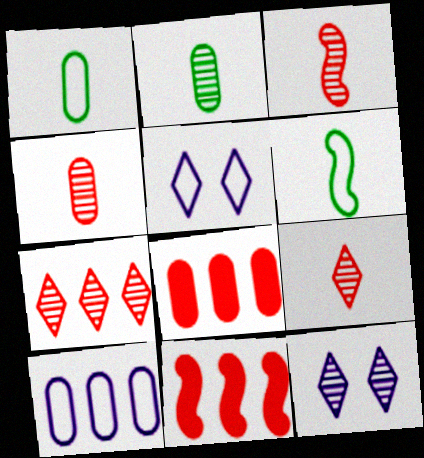[[1, 11, 12], 
[2, 5, 11], 
[3, 4, 9], 
[6, 8, 12]]